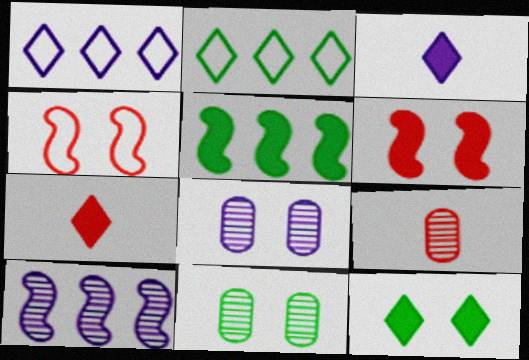[[4, 8, 12]]